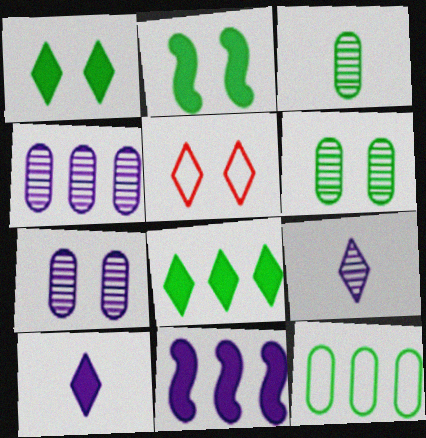[[2, 5, 7], 
[3, 5, 11], 
[5, 8, 9]]